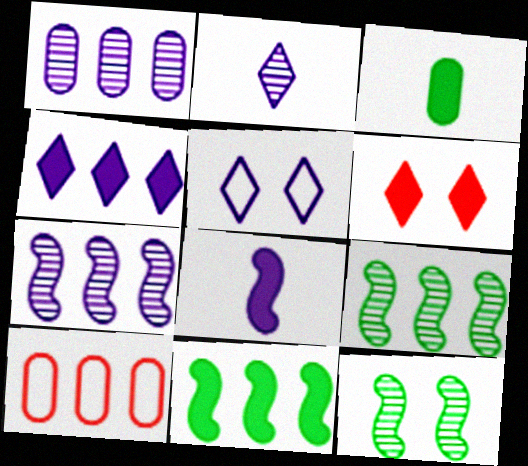[[1, 5, 8], 
[2, 4, 5], 
[4, 9, 10]]